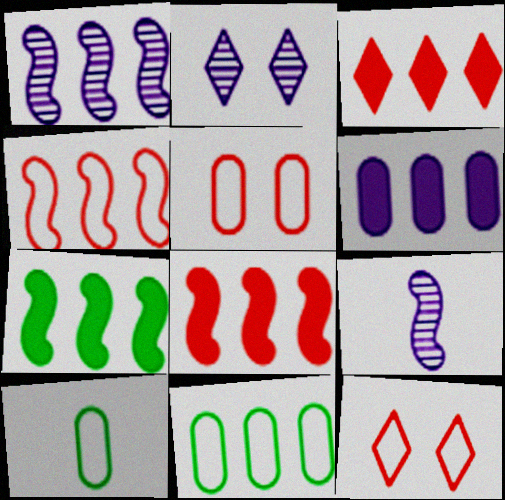[[1, 3, 11], 
[1, 4, 7], 
[2, 8, 10], 
[3, 6, 7]]